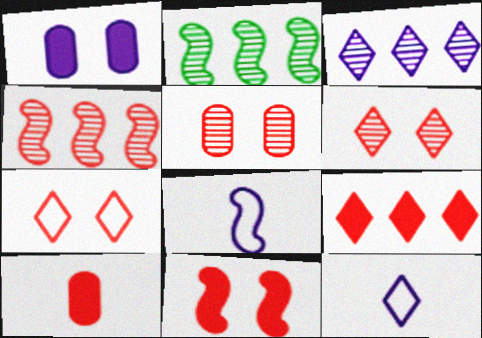[[1, 3, 8], 
[2, 8, 11], 
[4, 7, 10], 
[5, 7, 11], 
[9, 10, 11]]